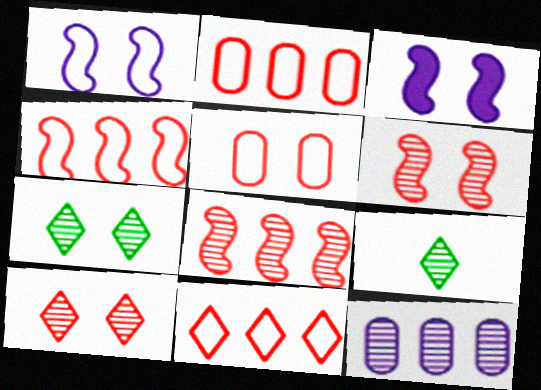[[2, 3, 9], 
[2, 4, 11], 
[3, 5, 7], 
[6, 9, 12]]